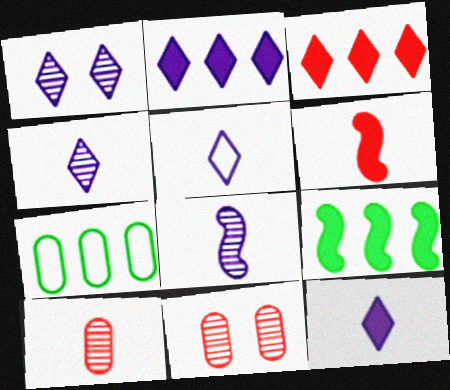[[1, 2, 5], 
[1, 6, 7], 
[4, 5, 12], 
[5, 9, 11]]